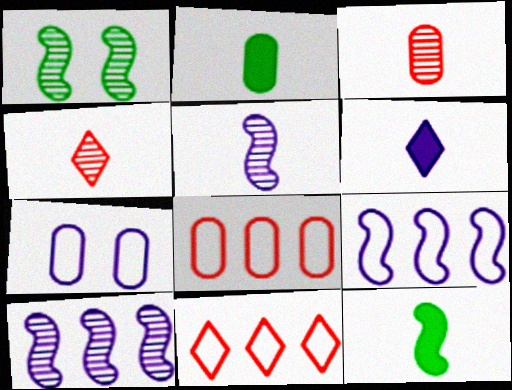[[1, 6, 8], 
[6, 7, 10]]